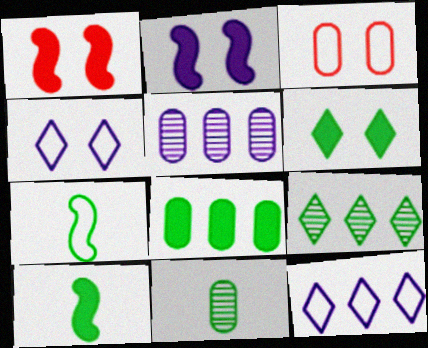[[1, 11, 12], 
[3, 7, 12], 
[6, 8, 10]]